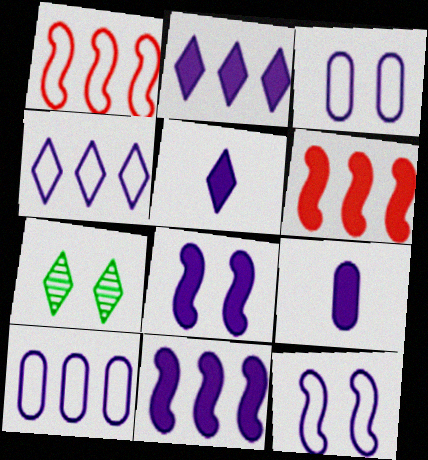[[1, 7, 9], 
[2, 8, 9]]